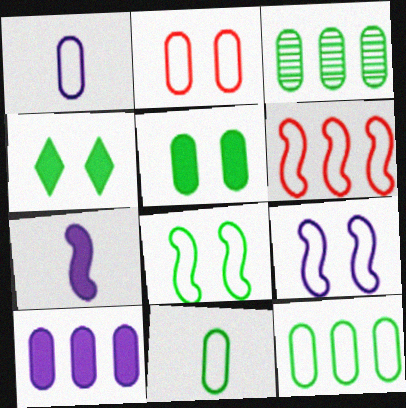[[1, 2, 12], 
[3, 5, 11]]